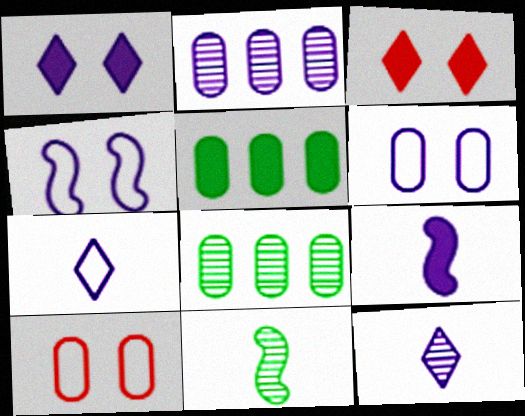[[3, 5, 9]]